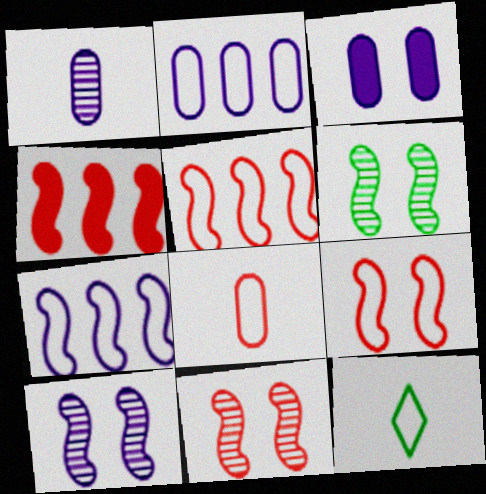[[1, 2, 3], 
[2, 9, 12], 
[6, 10, 11]]